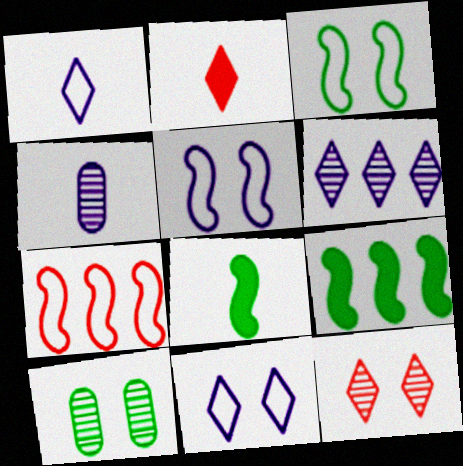[]